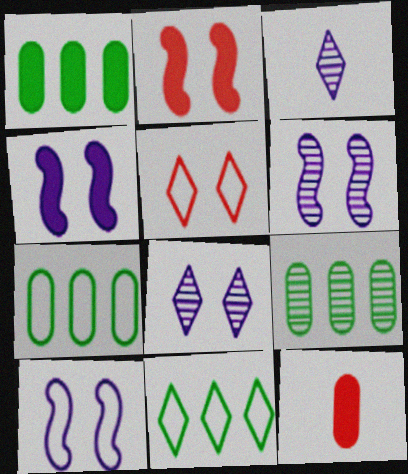[[1, 7, 9], 
[2, 3, 7], 
[4, 6, 10], 
[6, 11, 12]]